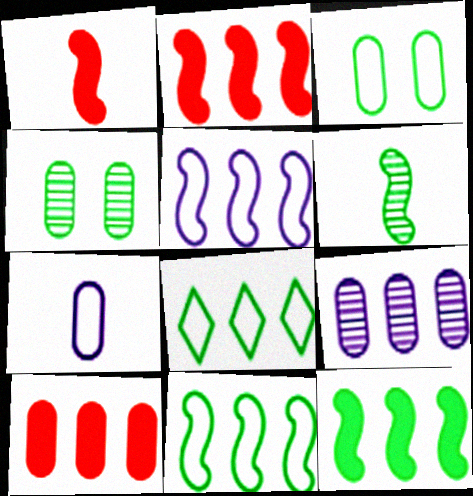[[2, 8, 9], 
[4, 7, 10]]